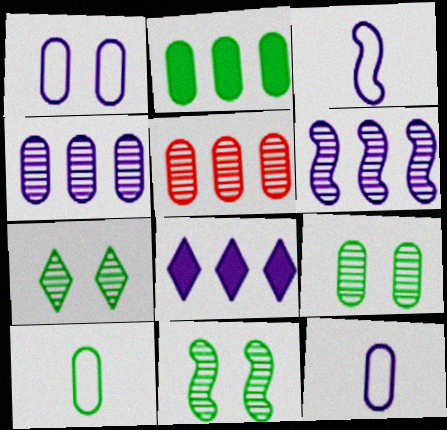[[2, 9, 10], 
[7, 9, 11]]